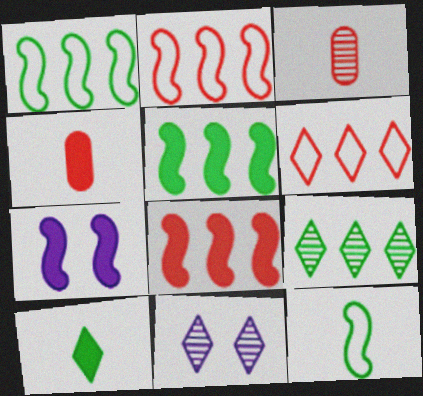[[1, 4, 11], 
[6, 10, 11]]